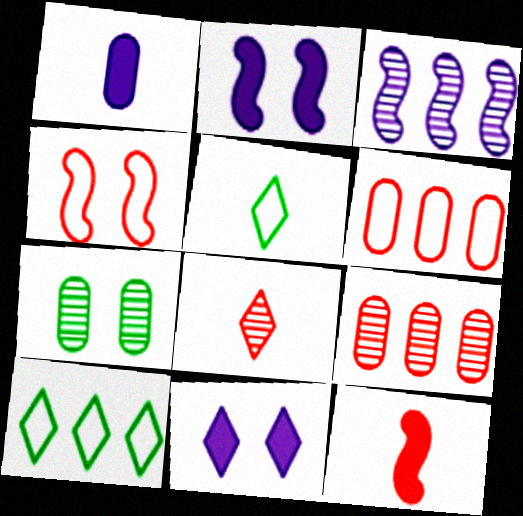[[1, 6, 7], 
[2, 5, 9], 
[3, 7, 8], 
[4, 7, 11], 
[8, 10, 11]]